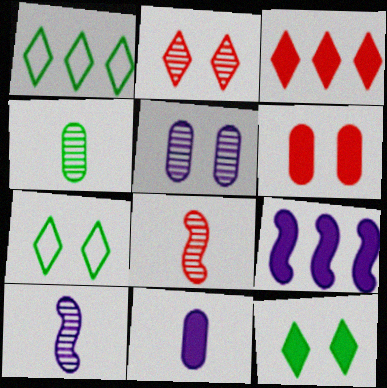[[1, 6, 10]]